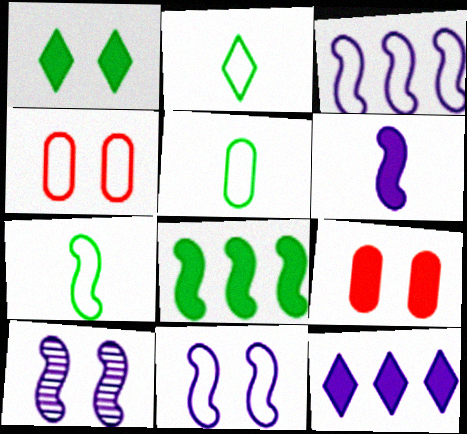[[1, 4, 10], 
[2, 3, 4], 
[2, 5, 7], 
[3, 6, 10]]